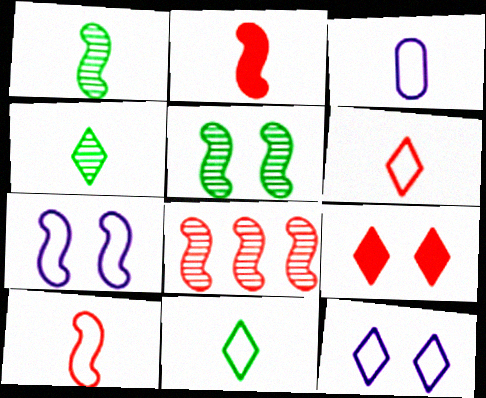[[2, 3, 4], 
[3, 10, 11]]